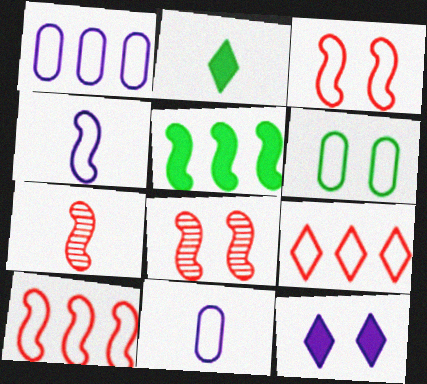[[1, 2, 8], 
[2, 7, 11], 
[4, 5, 8], 
[4, 6, 9], 
[6, 8, 12]]